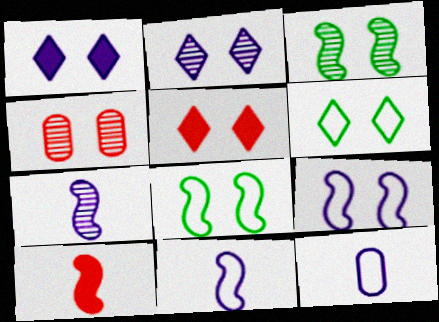[[1, 4, 8], 
[2, 3, 4], 
[2, 5, 6]]